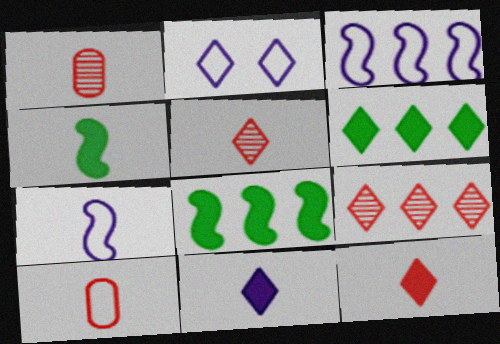[[1, 2, 8], 
[2, 5, 6]]